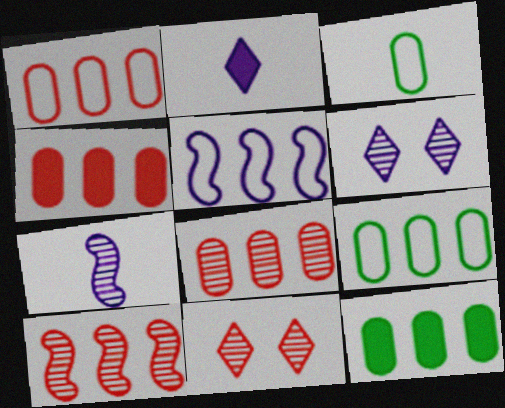[[1, 4, 8]]